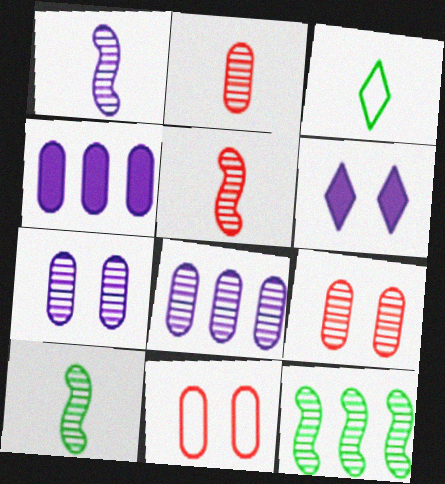[[1, 5, 10]]